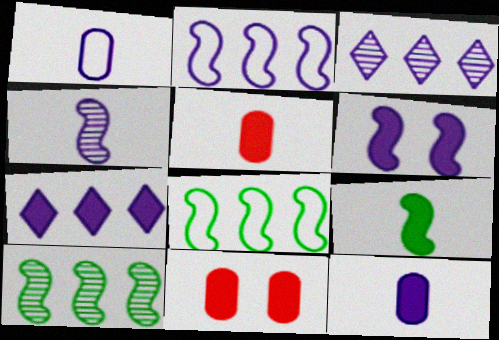[[1, 3, 6], 
[2, 4, 6], 
[6, 7, 12], 
[7, 9, 11]]